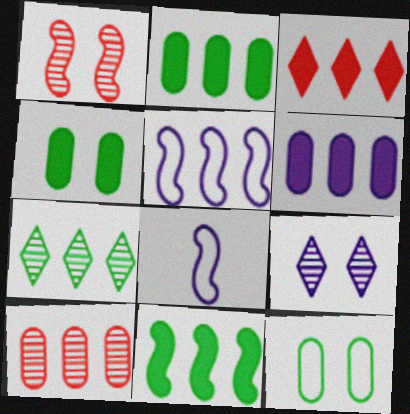[[1, 8, 11], 
[3, 6, 11], 
[6, 8, 9]]